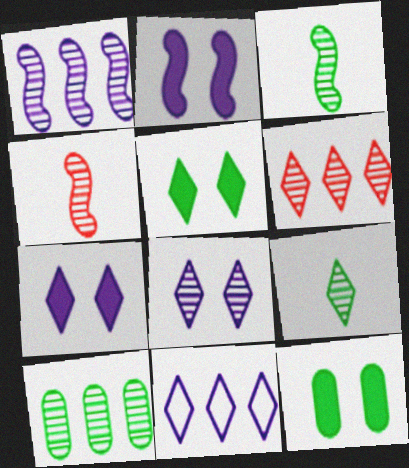[[1, 6, 10], 
[4, 8, 10], 
[4, 11, 12], 
[6, 8, 9]]